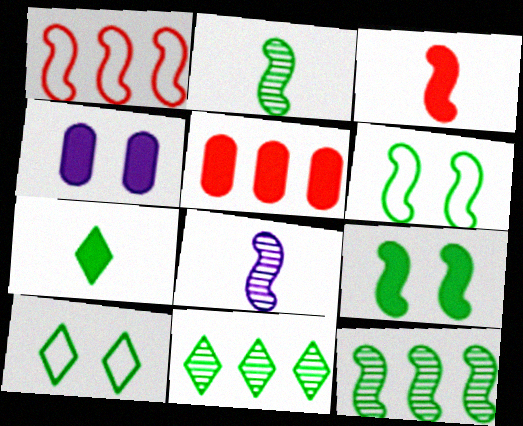[[1, 8, 9], 
[5, 8, 10], 
[7, 10, 11]]